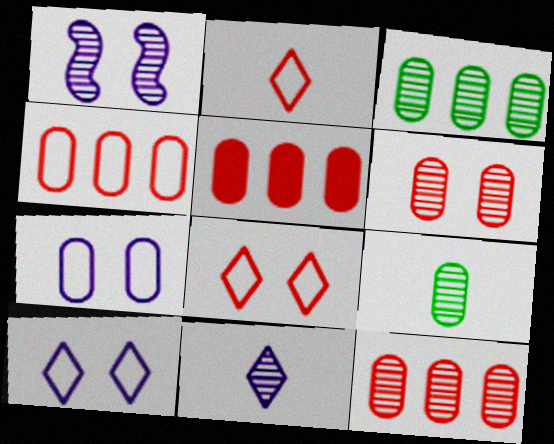[[4, 5, 12], 
[5, 7, 9]]